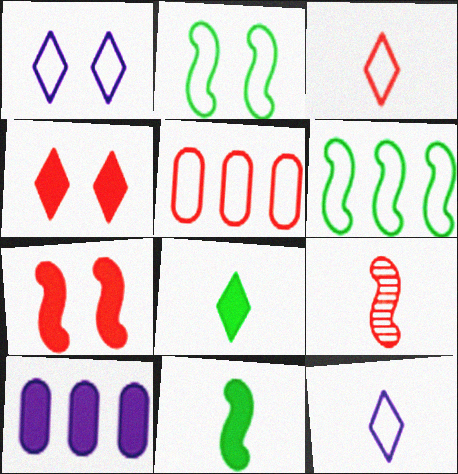[[2, 5, 12], 
[4, 5, 9], 
[4, 10, 11], 
[7, 8, 10]]